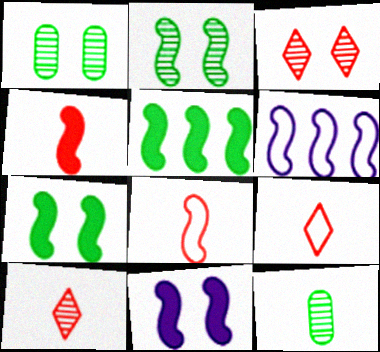[[2, 4, 6], 
[4, 5, 11]]